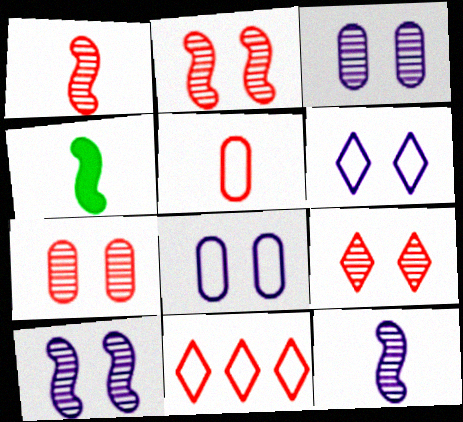[[2, 7, 9], 
[3, 4, 11]]